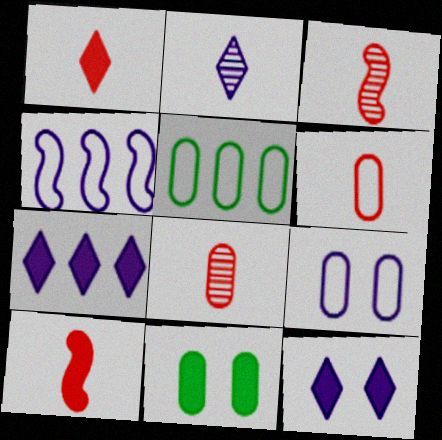[[1, 3, 6], 
[3, 5, 12], 
[5, 6, 9], 
[7, 10, 11]]